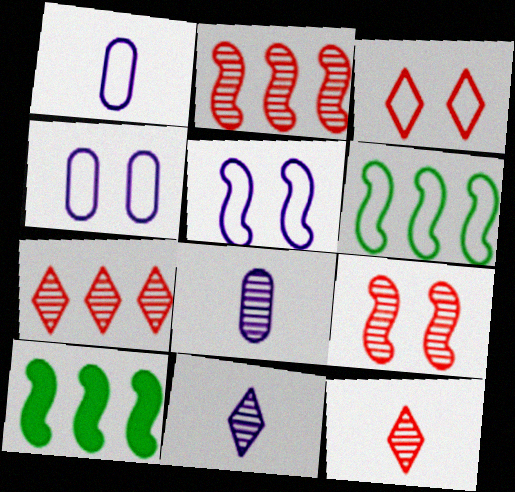[[1, 3, 6], 
[3, 8, 10], 
[4, 10, 12]]